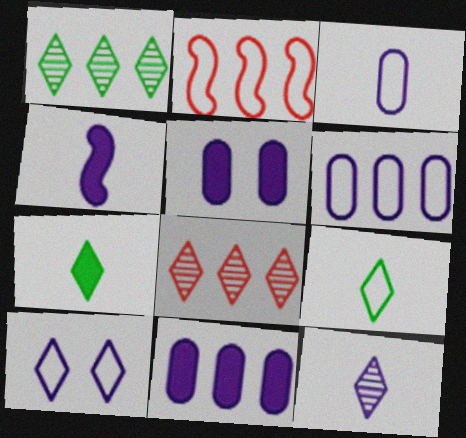[[1, 2, 11], 
[3, 4, 12], 
[7, 8, 10]]